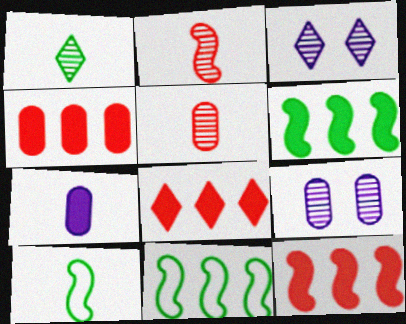[[3, 4, 10], 
[4, 8, 12], 
[8, 9, 10]]